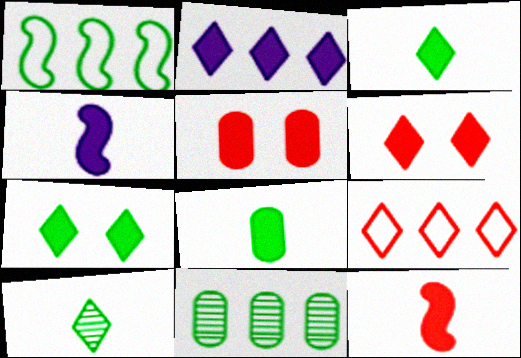[[2, 3, 6]]